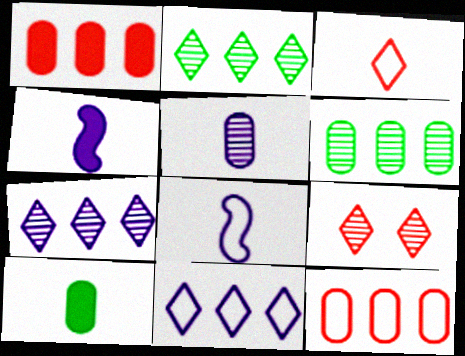[]